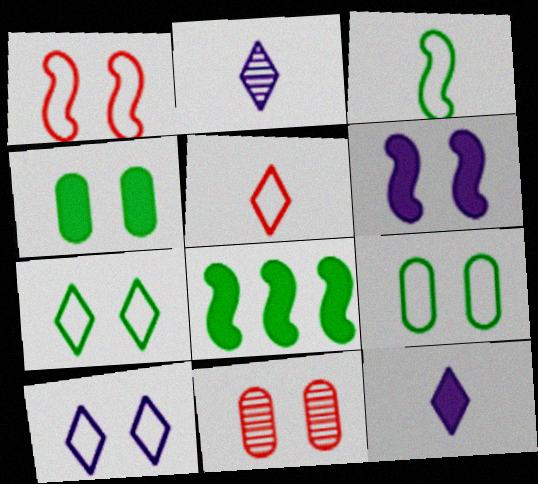[[1, 9, 10], 
[6, 7, 11]]